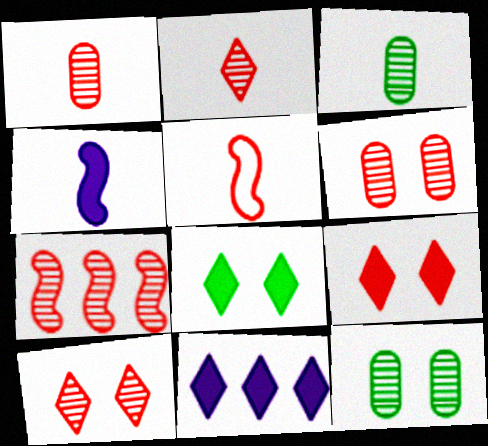[[1, 7, 10], 
[2, 6, 7], 
[5, 11, 12]]